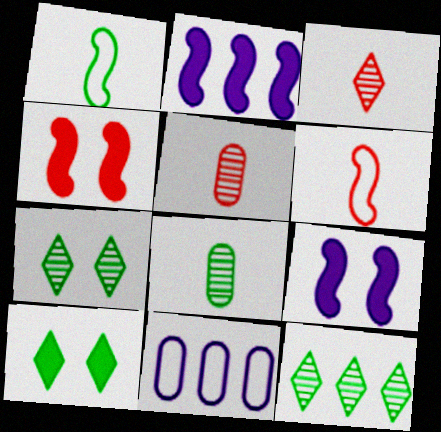[]